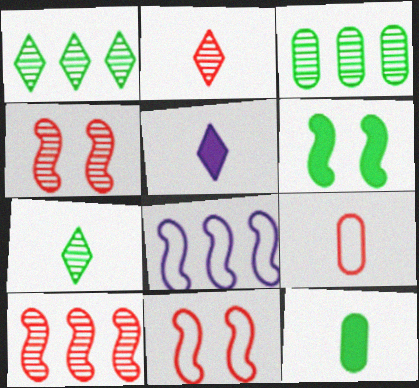[[3, 5, 11]]